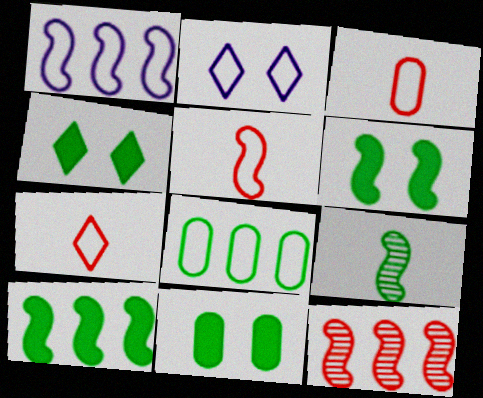[[1, 10, 12], 
[2, 5, 8], 
[3, 5, 7], 
[4, 6, 11], 
[4, 8, 9]]